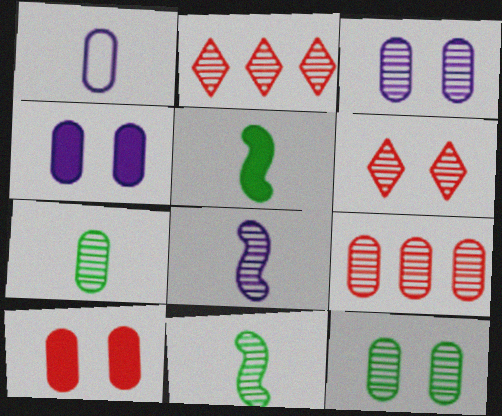[[2, 3, 11], 
[2, 8, 12], 
[3, 7, 9]]